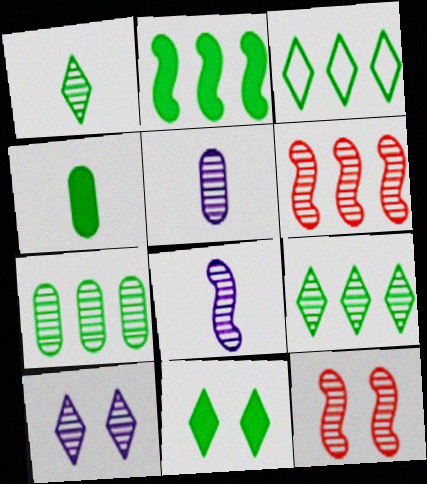[[1, 3, 11], 
[2, 3, 7], 
[2, 4, 11], 
[5, 9, 12]]